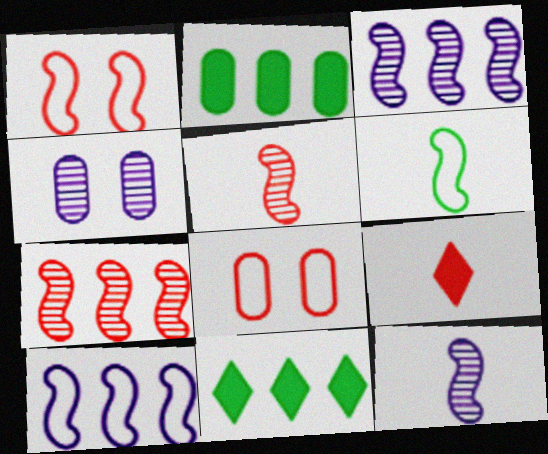[[1, 6, 10], 
[7, 8, 9], 
[8, 11, 12]]